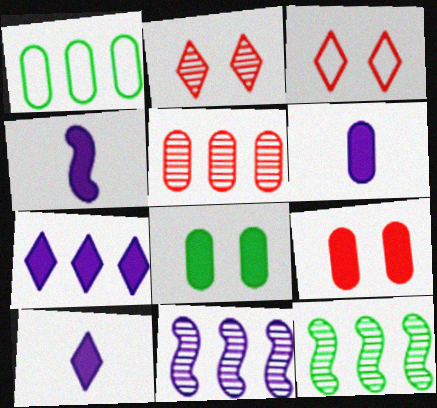[[1, 2, 4], 
[3, 6, 12], 
[4, 6, 10]]